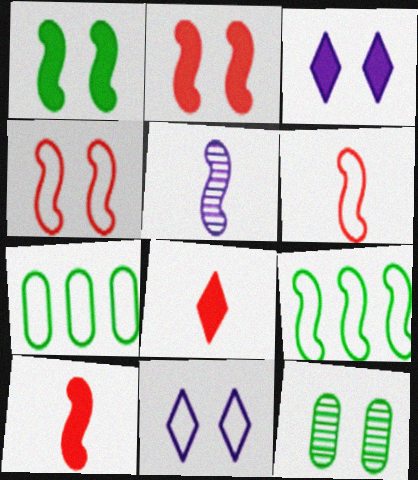[[2, 5, 9], 
[2, 11, 12], 
[3, 4, 12], 
[6, 7, 11]]